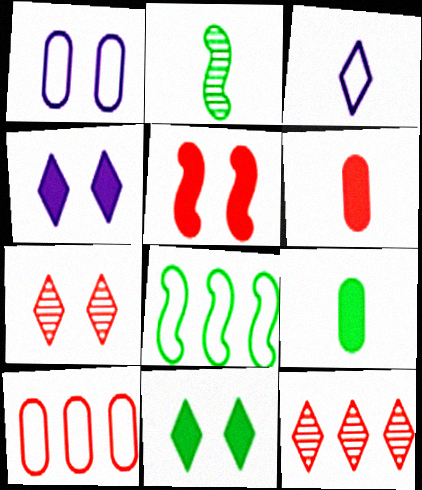[[2, 3, 6], 
[2, 4, 10], 
[3, 11, 12]]